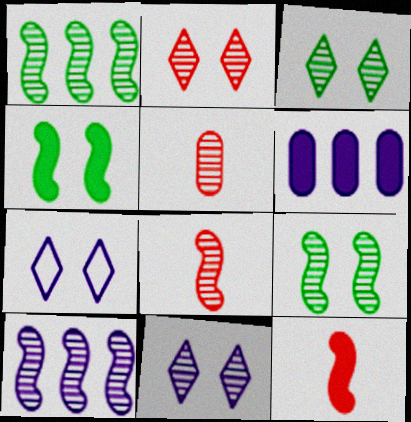[[1, 5, 11], 
[2, 3, 11], 
[3, 5, 10], 
[8, 9, 10]]